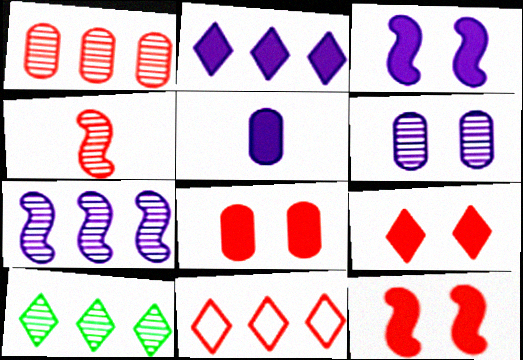[[1, 7, 10], 
[2, 3, 5], 
[2, 10, 11], 
[4, 6, 10], 
[4, 8, 11], 
[8, 9, 12]]